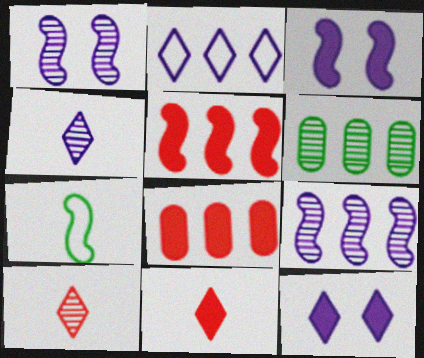[[1, 5, 7], 
[1, 6, 10], 
[2, 4, 12], 
[2, 5, 6]]